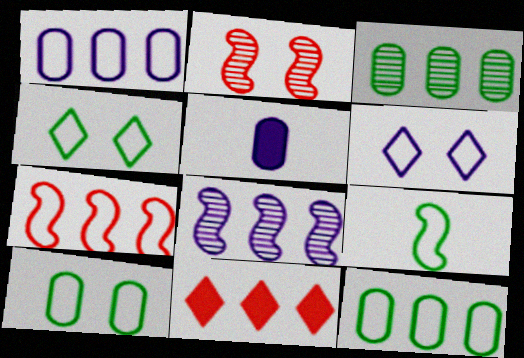[[4, 9, 12], 
[5, 6, 8], 
[8, 11, 12]]